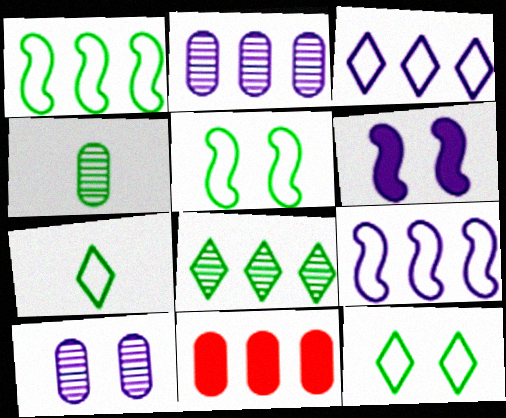[[8, 9, 11]]